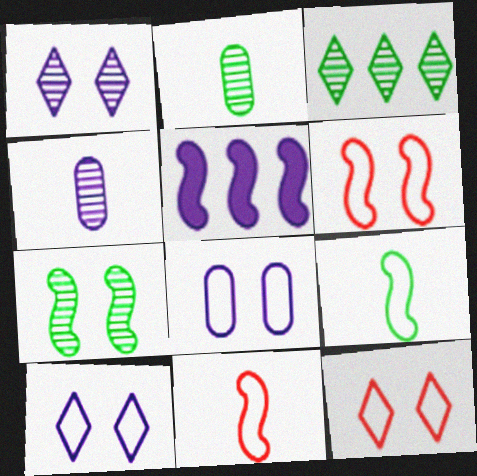[[2, 3, 7], 
[2, 5, 12], 
[4, 5, 10], 
[5, 7, 11]]